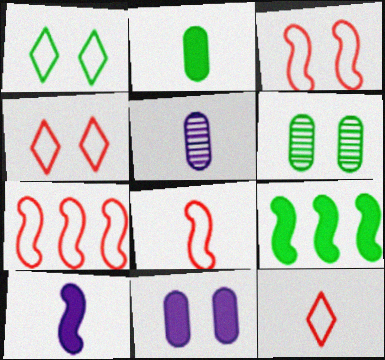[[3, 7, 8], 
[4, 5, 9]]